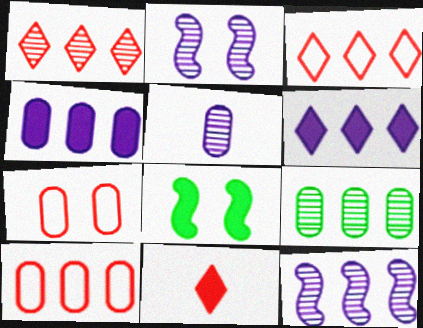[[1, 9, 12], 
[3, 5, 8], 
[4, 8, 11], 
[4, 9, 10]]